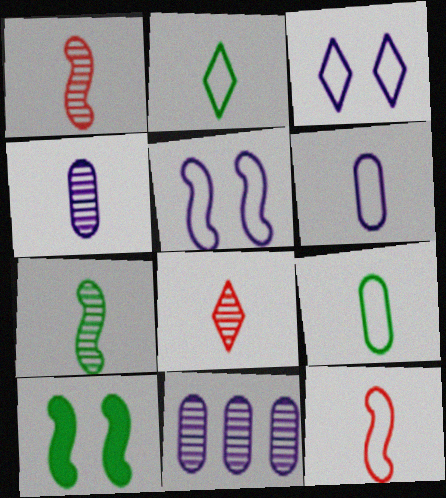[[2, 6, 12], 
[4, 7, 8]]